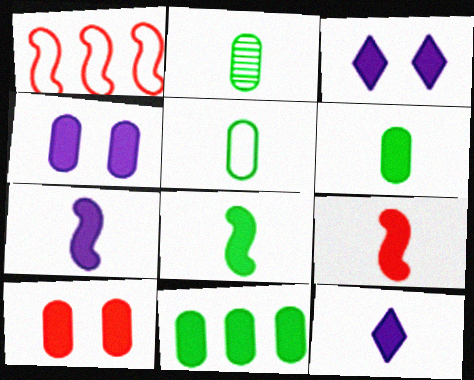[[1, 2, 3], 
[2, 5, 6], 
[3, 9, 11], 
[6, 9, 12], 
[7, 8, 9]]